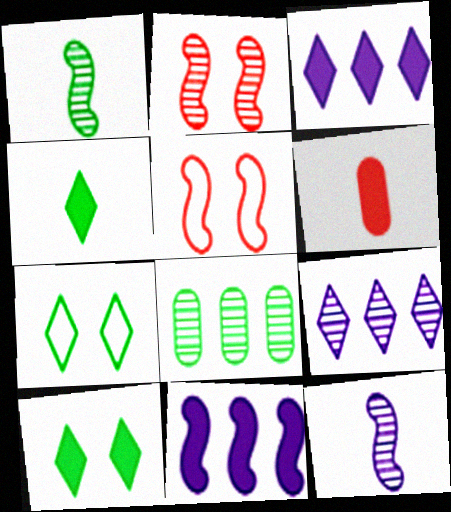[[1, 5, 11], 
[6, 10, 11]]